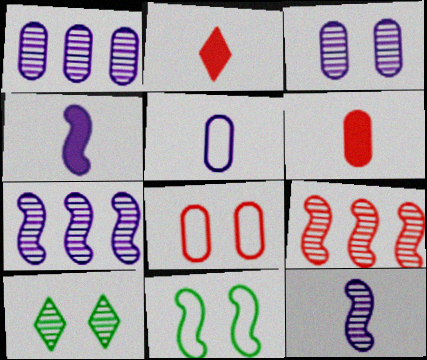[[1, 2, 11], 
[2, 8, 9], 
[4, 9, 11]]